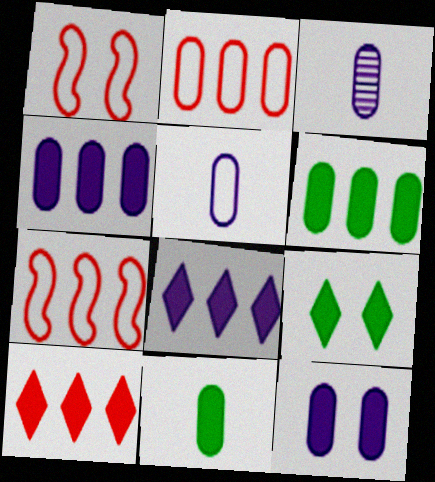[[3, 7, 9]]